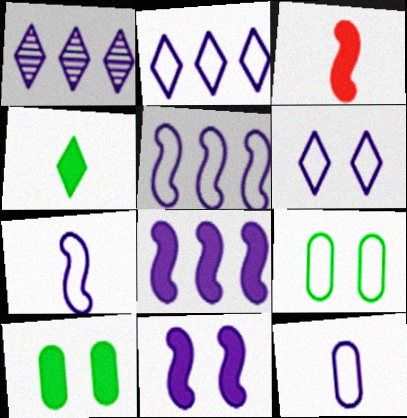[[1, 3, 9], 
[1, 11, 12], 
[5, 6, 12]]